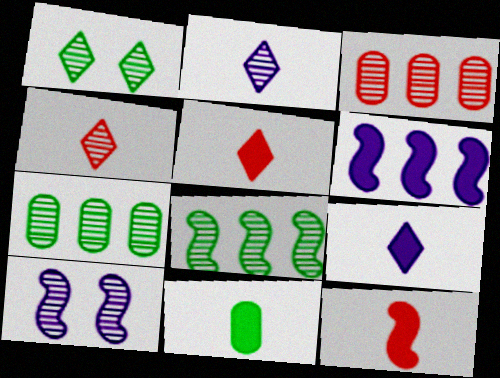[[4, 7, 10], 
[9, 11, 12]]